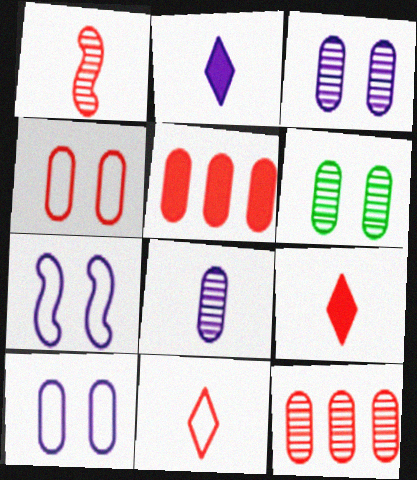[[6, 8, 12]]